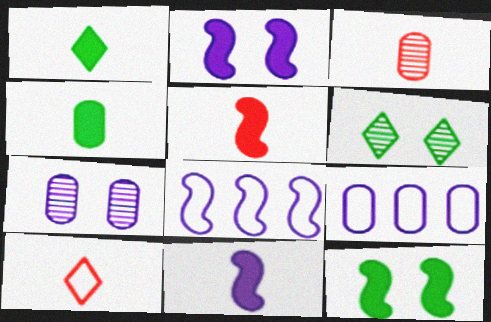[[3, 5, 10], 
[5, 6, 9]]